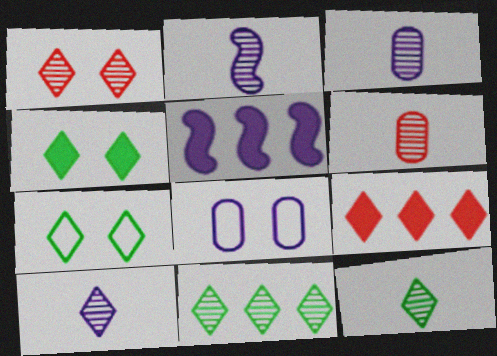[[1, 10, 11], 
[2, 3, 10], 
[2, 6, 12], 
[5, 6, 7], 
[5, 8, 10], 
[7, 9, 10]]